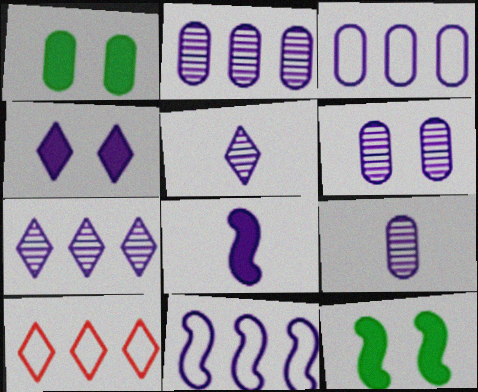[[2, 6, 9], 
[4, 9, 11], 
[9, 10, 12]]